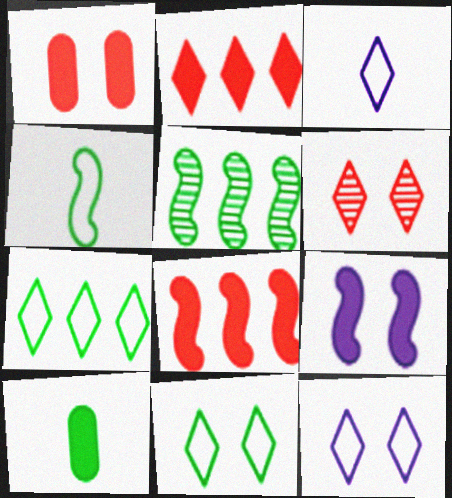[[1, 3, 5], 
[2, 9, 10], 
[5, 10, 11]]